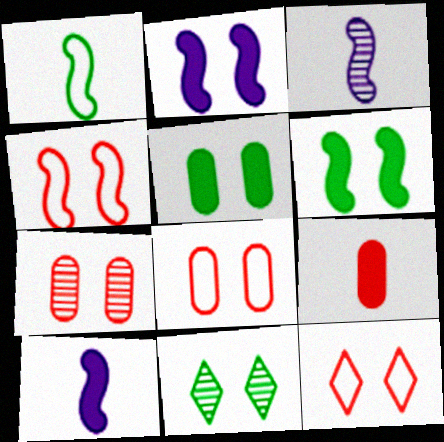[[2, 8, 11], 
[4, 8, 12]]